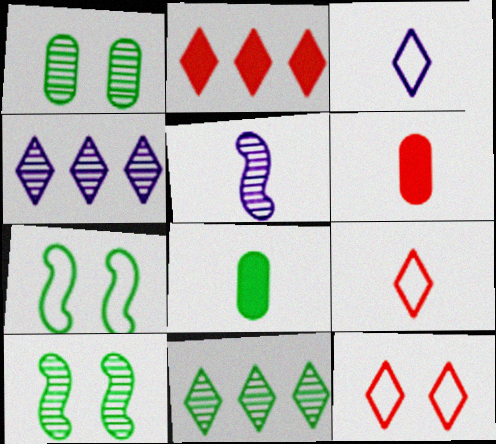[[4, 6, 7], 
[5, 8, 9], 
[7, 8, 11]]